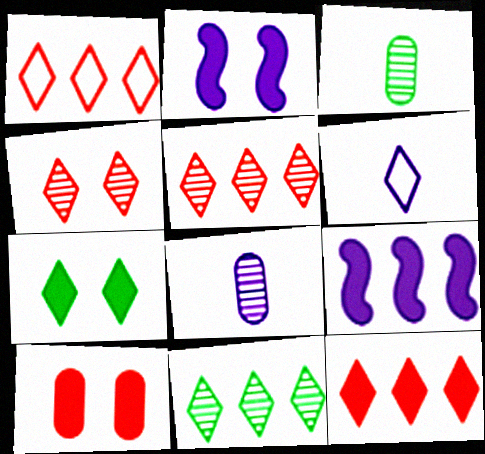[[1, 2, 3], 
[1, 5, 12], 
[2, 7, 10], 
[5, 6, 7]]